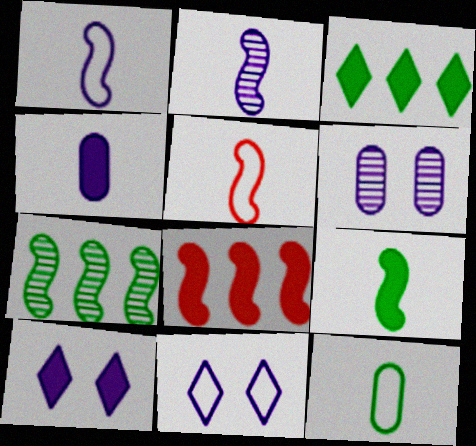[[2, 5, 9], 
[3, 5, 6]]